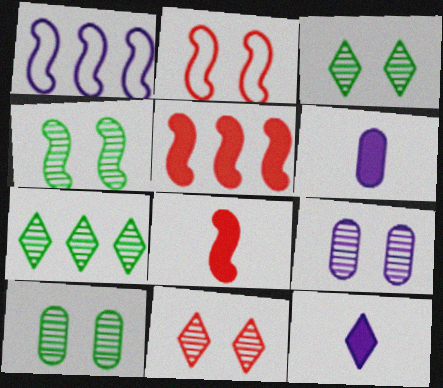[[1, 4, 8], 
[1, 9, 12], 
[2, 6, 7], 
[3, 4, 10], 
[4, 9, 11]]